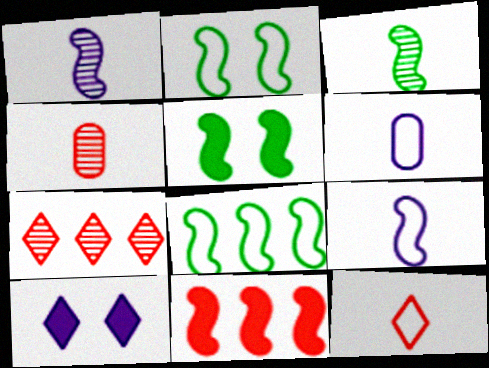[[1, 2, 11], 
[3, 5, 8], 
[4, 8, 10], 
[5, 6, 7]]